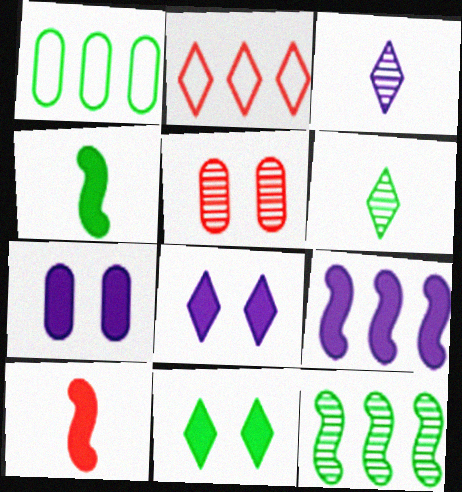[[2, 3, 11], 
[2, 5, 10], 
[2, 6, 8], 
[3, 5, 12]]